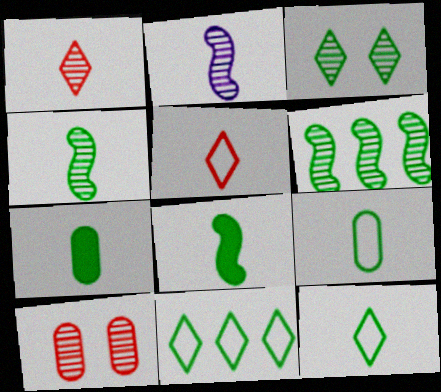[[2, 5, 7], 
[4, 7, 12]]